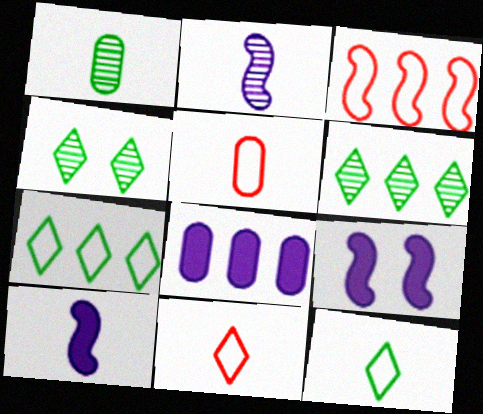[[1, 10, 11], 
[3, 6, 8], 
[5, 6, 9]]